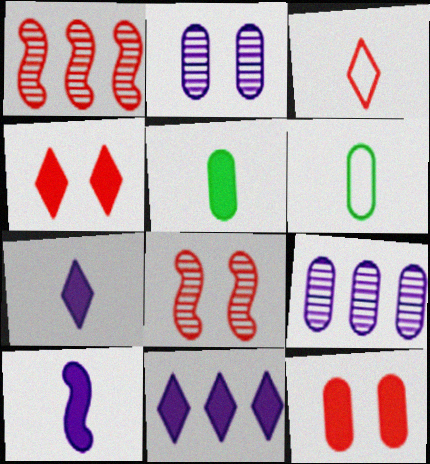[[1, 3, 12], 
[6, 8, 11], 
[6, 9, 12]]